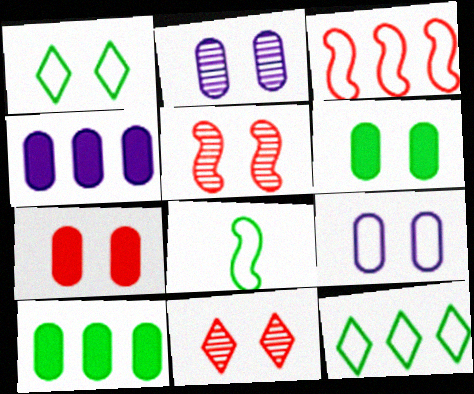[[4, 8, 11]]